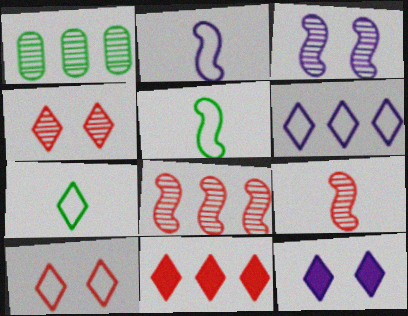[[6, 7, 10]]